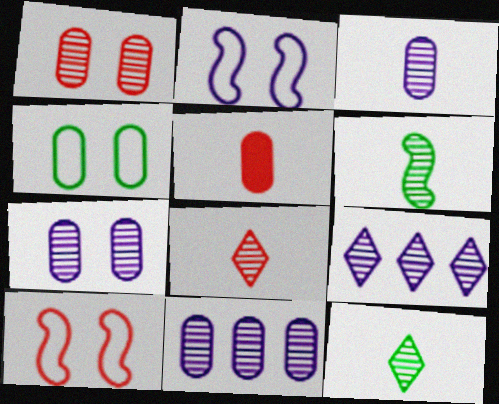[[1, 6, 9], 
[3, 6, 8], 
[3, 7, 11], 
[4, 5, 11]]